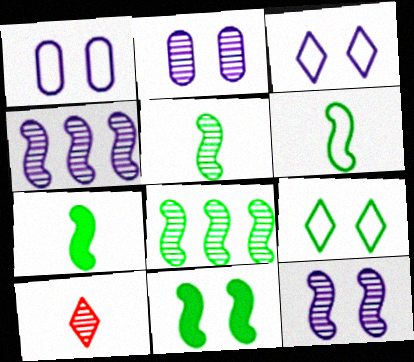[[2, 8, 10], 
[5, 6, 7], 
[6, 8, 11]]